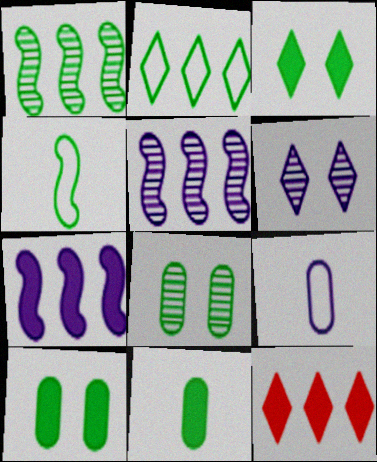[[6, 7, 9]]